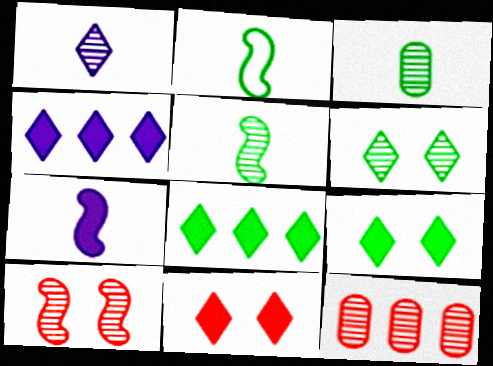[]